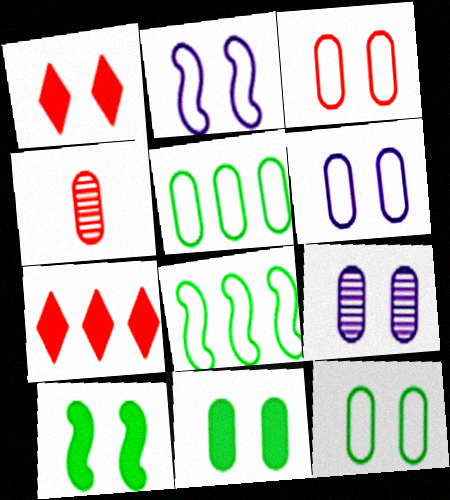[[3, 6, 12], 
[3, 9, 11]]